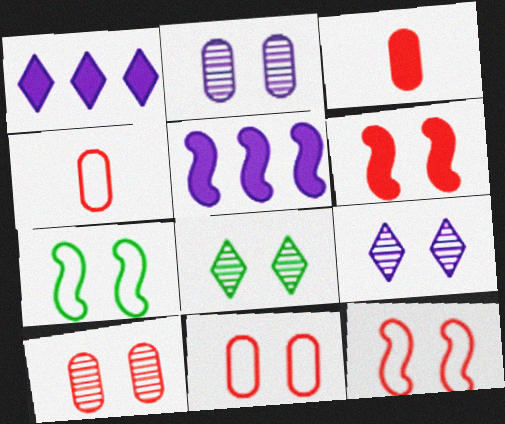[[4, 5, 8]]